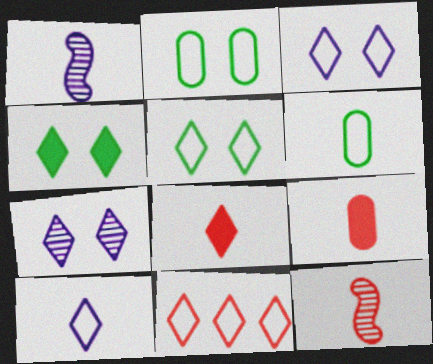[[1, 6, 8], 
[5, 10, 11]]